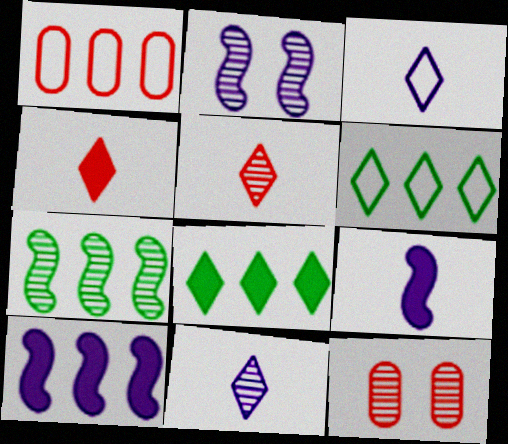[[6, 9, 12], 
[7, 11, 12]]